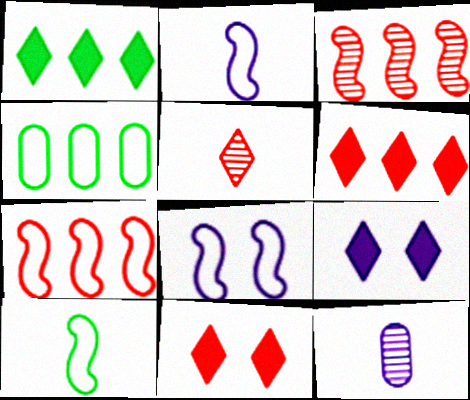[[7, 8, 10]]